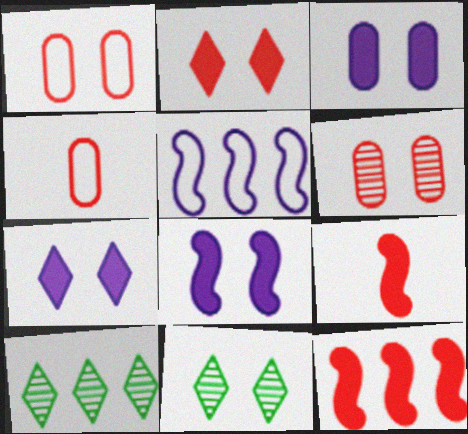[[1, 8, 11], 
[3, 7, 8], 
[4, 8, 10]]